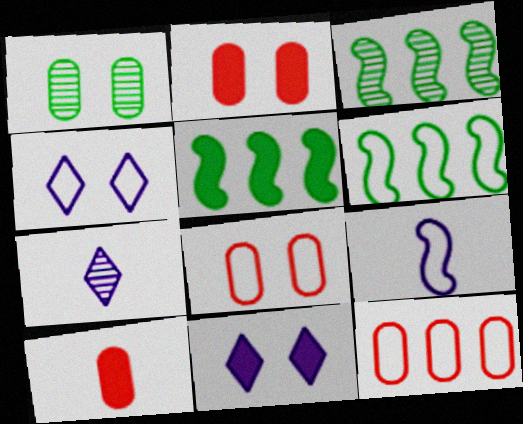[[2, 6, 7], 
[3, 4, 10], 
[3, 5, 6], 
[5, 7, 8], 
[5, 10, 11]]